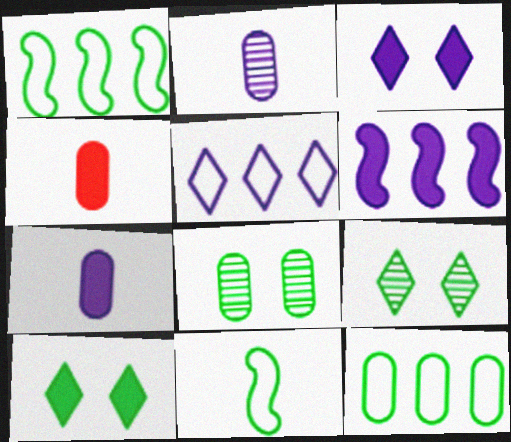[[3, 6, 7], 
[4, 6, 10]]